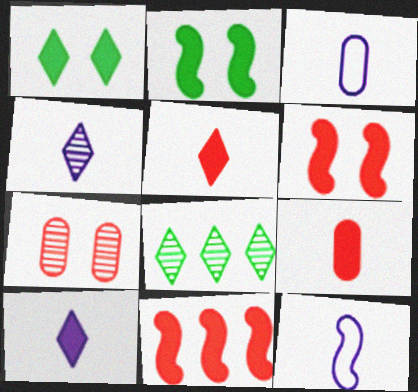[[3, 6, 8]]